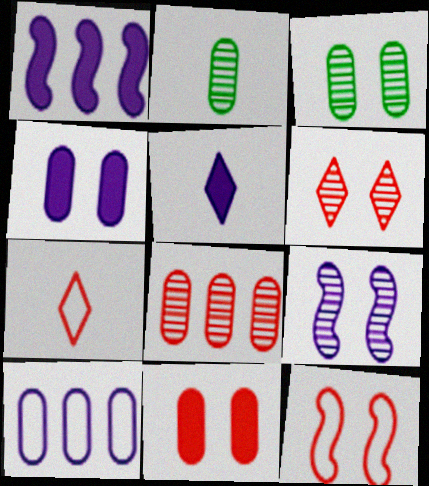[[1, 3, 7], 
[1, 4, 5], 
[2, 10, 11], 
[3, 6, 9], 
[5, 9, 10], 
[6, 11, 12]]